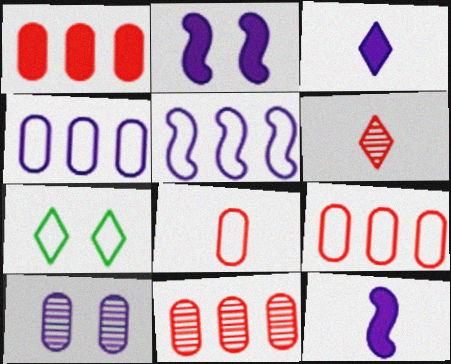[[1, 9, 11], 
[3, 5, 10], 
[5, 7, 8], 
[7, 11, 12]]